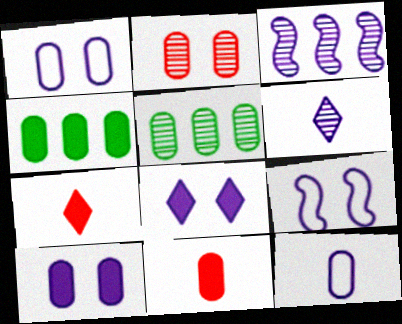[[1, 5, 11], 
[2, 4, 12], 
[3, 8, 12], 
[4, 10, 11], 
[5, 7, 9]]